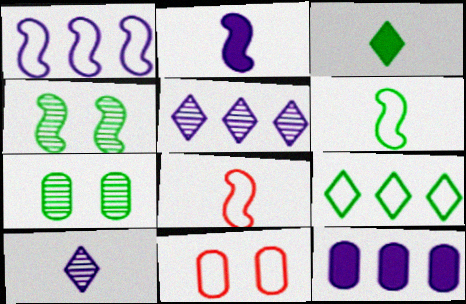[[1, 5, 12]]